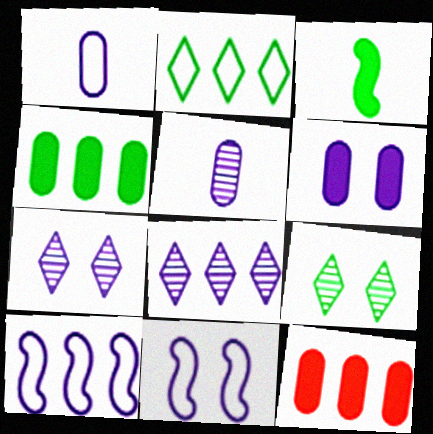[[6, 7, 11]]